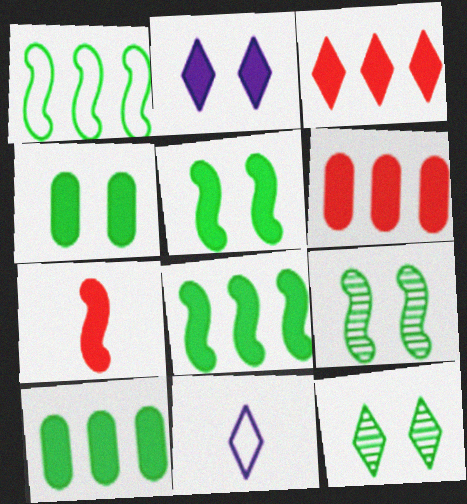[[2, 7, 10], 
[3, 11, 12], 
[6, 9, 11]]